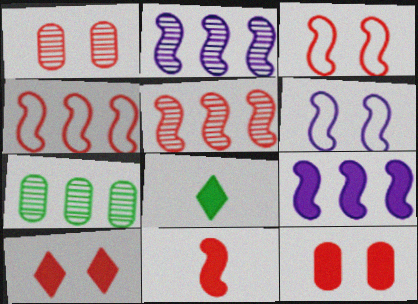[[1, 3, 10], 
[3, 5, 11], 
[8, 9, 12]]